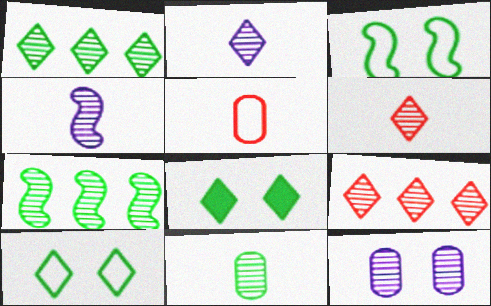[[4, 6, 11], 
[6, 7, 12]]